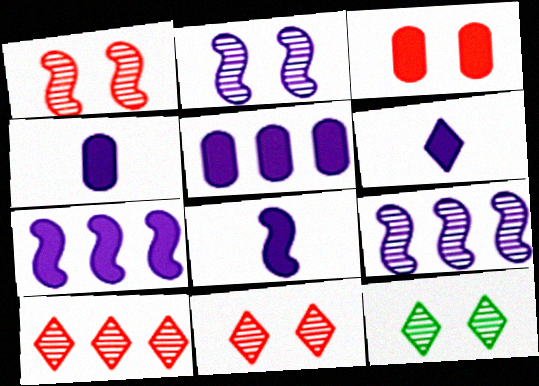[[4, 6, 8]]